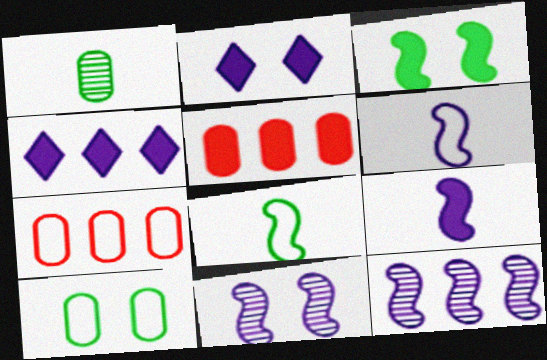[]